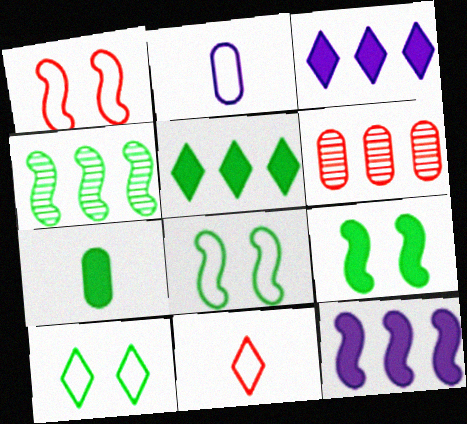[[4, 7, 10], 
[5, 7, 9]]